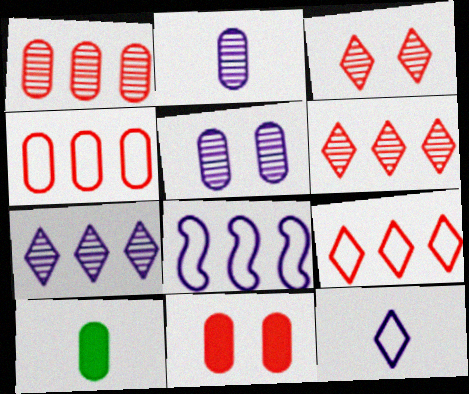[[3, 8, 10], 
[4, 5, 10]]